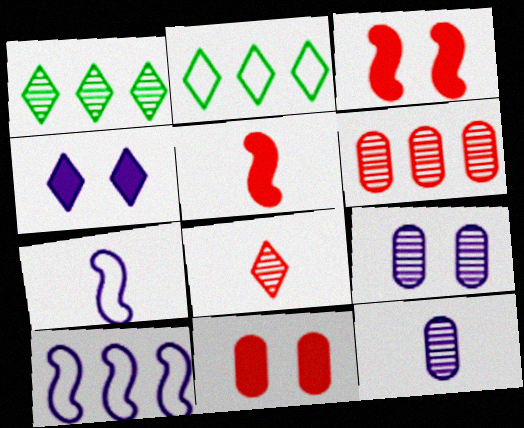[[1, 7, 11], 
[2, 3, 12], 
[2, 4, 8], 
[2, 5, 9], 
[4, 10, 12]]